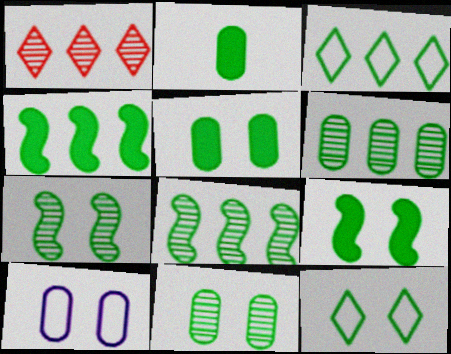[[2, 3, 7], 
[2, 8, 12], 
[3, 4, 6], 
[5, 7, 12], 
[9, 11, 12]]